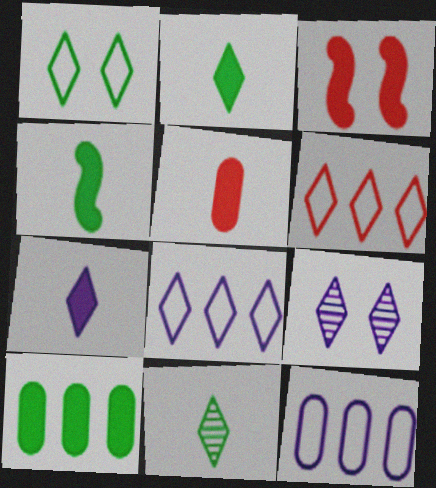[[2, 6, 9], 
[3, 7, 10], 
[3, 11, 12], 
[4, 5, 7], 
[7, 8, 9]]